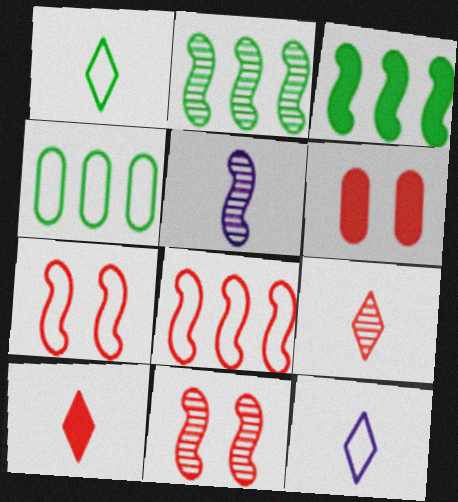[[2, 5, 11], 
[2, 6, 12], 
[3, 5, 7], 
[4, 7, 12], 
[6, 8, 9]]